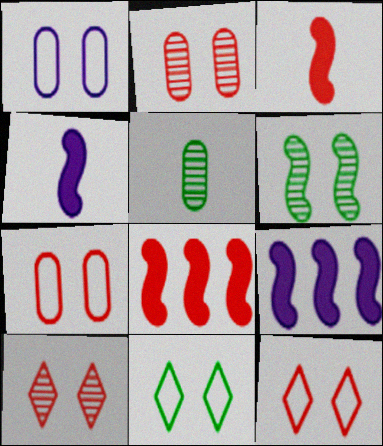[[5, 9, 12]]